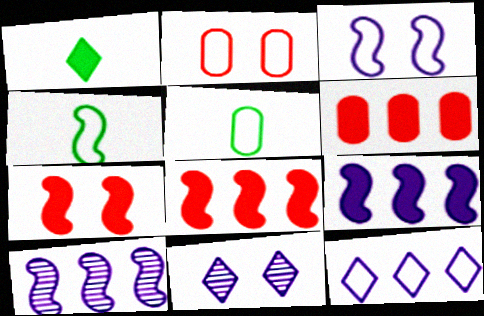[[1, 2, 10], 
[2, 4, 12], 
[4, 6, 11], 
[4, 7, 10], 
[5, 8, 11]]